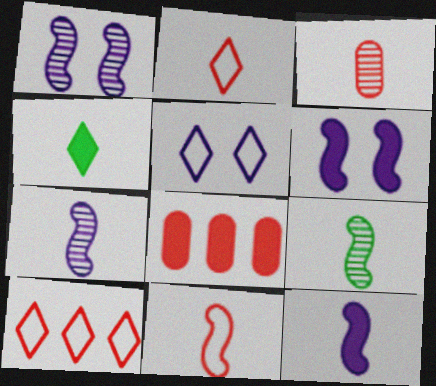[[4, 6, 8], 
[5, 8, 9], 
[9, 11, 12]]